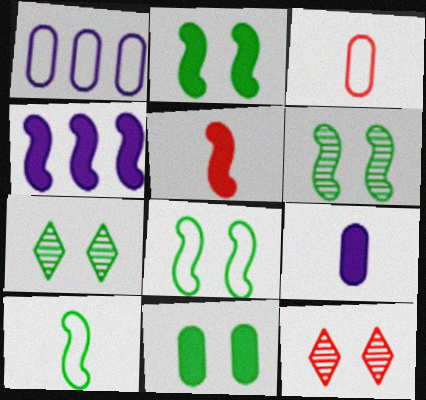[[1, 5, 7], 
[2, 4, 5], 
[2, 6, 8], 
[3, 4, 7], 
[7, 8, 11]]